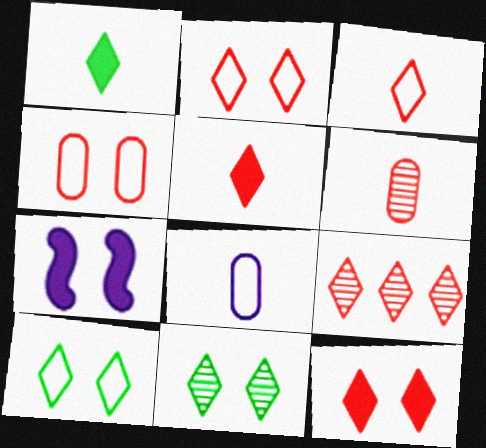[[2, 5, 9], 
[3, 9, 12], 
[4, 7, 11]]